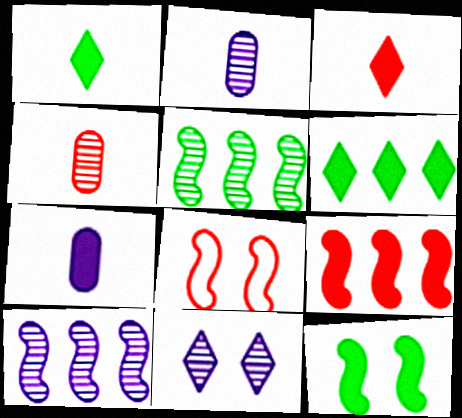[[2, 6, 8], 
[2, 10, 11], 
[4, 5, 11]]